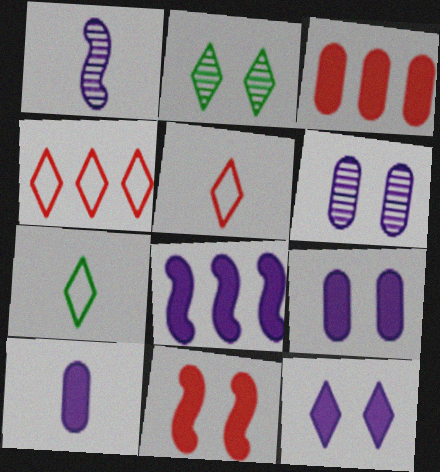[[8, 10, 12]]